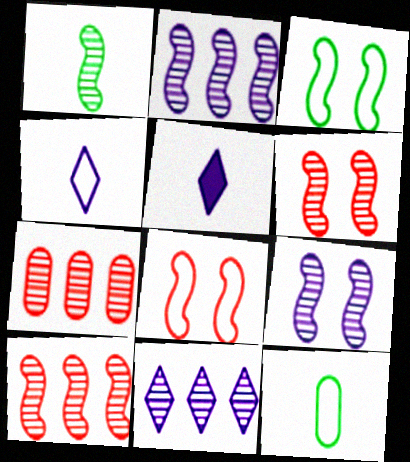[[1, 2, 6], 
[1, 9, 10], 
[3, 5, 7]]